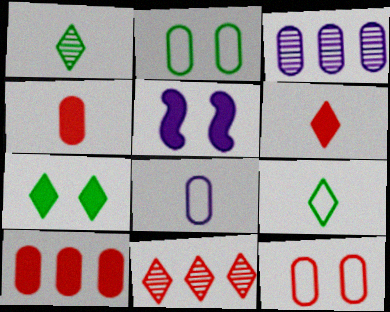[[2, 3, 4]]